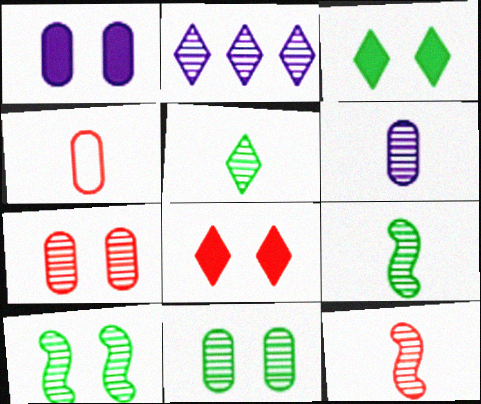[[2, 7, 9], 
[2, 11, 12], 
[5, 6, 12]]